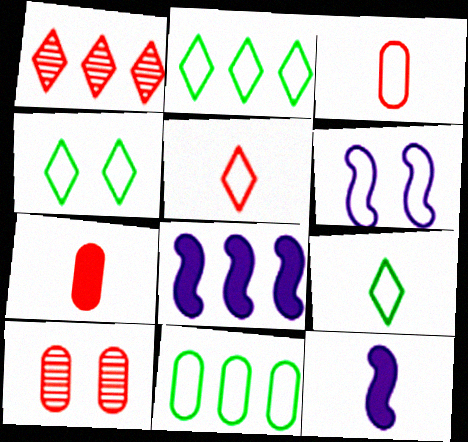[[1, 8, 11], 
[2, 3, 6], 
[2, 4, 9], 
[2, 10, 12], 
[5, 6, 11], 
[8, 9, 10]]